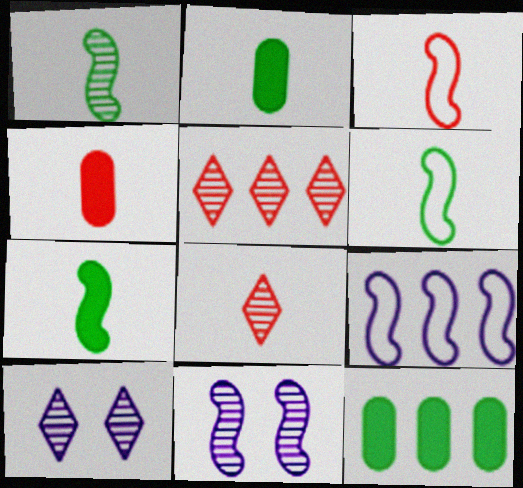[[1, 6, 7], 
[3, 4, 8], 
[3, 10, 12], 
[5, 9, 12]]